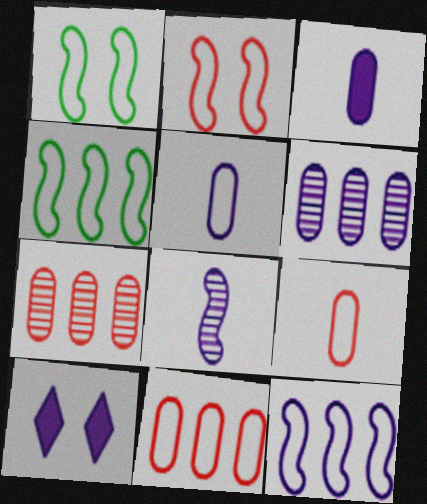[]